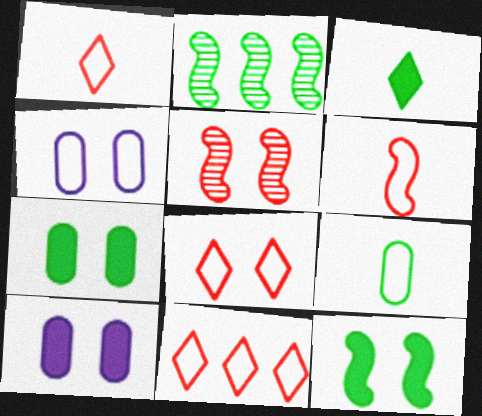[[1, 2, 10], 
[1, 8, 11]]